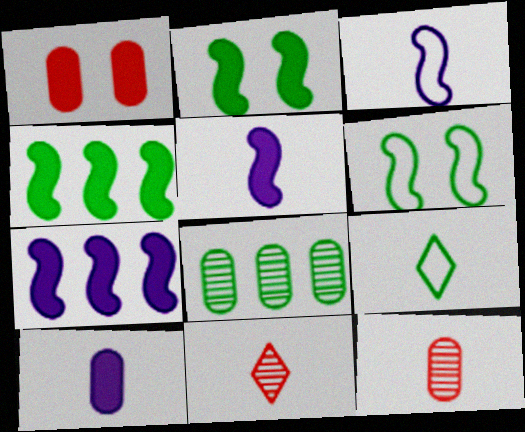[[2, 8, 9], 
[5, 9, 12]]